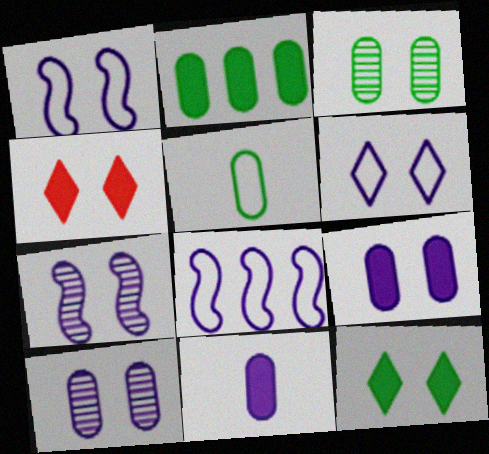[[1, 3, 4], 
[2, 3, 5], 
[6, 7, 9]]